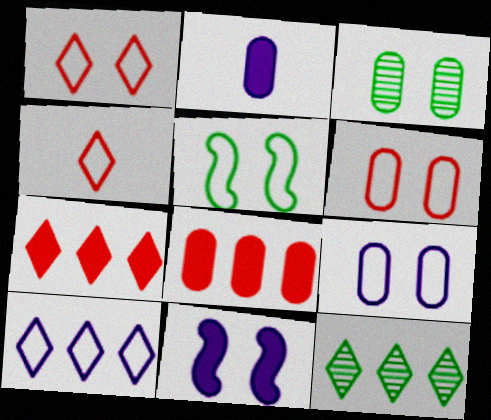[[1, 3, 11], 
[1, 5, 9], 
[7, 10, 12]]